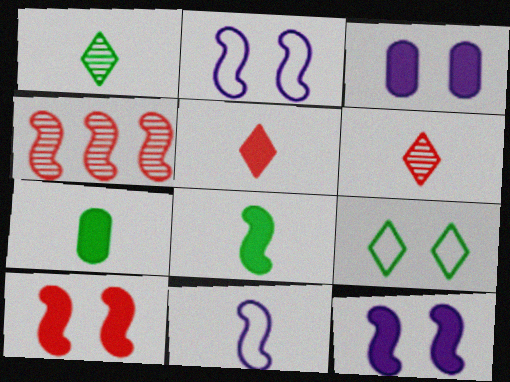[[2, 4, 8], 
[6, 7, 11]]